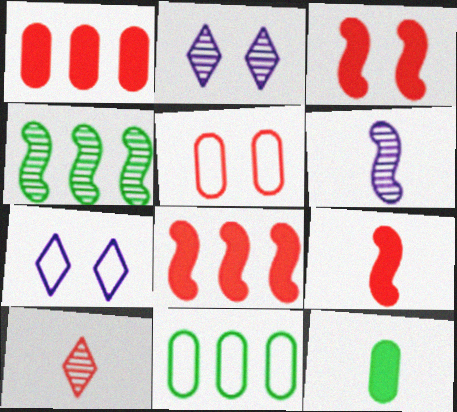[[2, 9, 11], 
[3, 8, 9], 
[5, 8, 10]]